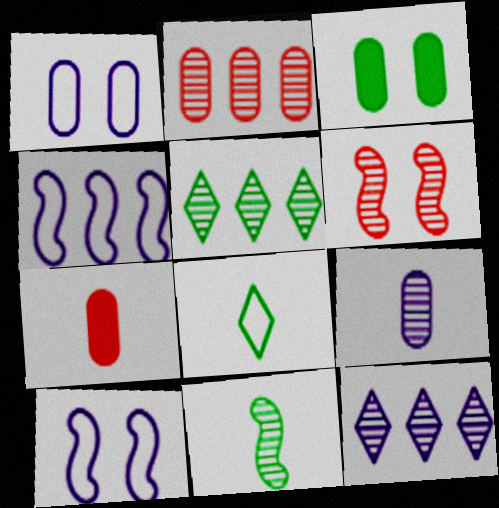[[5, 6, 9], 
[5, 7, 10]]